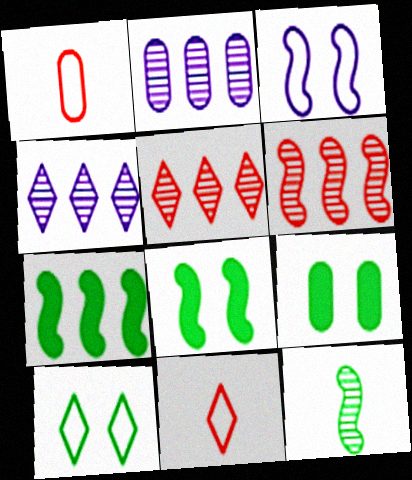[[1, 2, 9], 
[1, 4, 8], 
[2, 8, 11]]